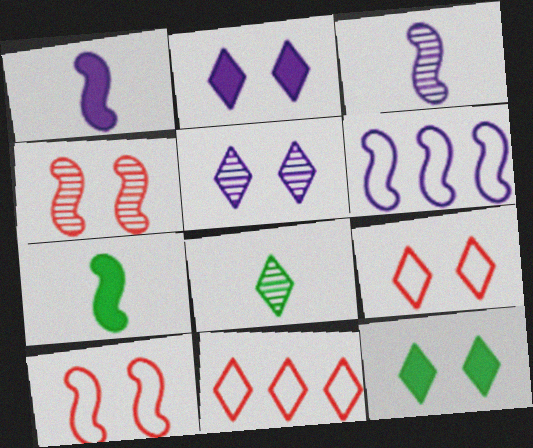[[2, 8, 11], 
[4, 6, 7], 
[5, 9, 12]]